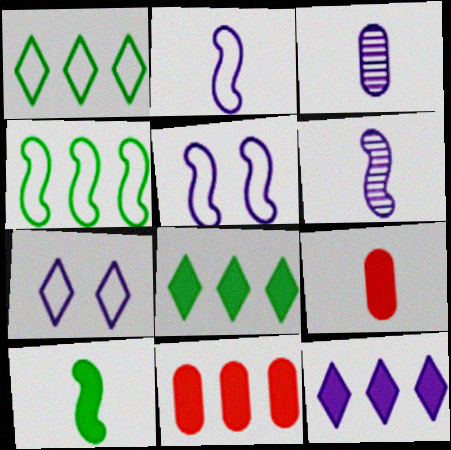[[3, 5, 12]]